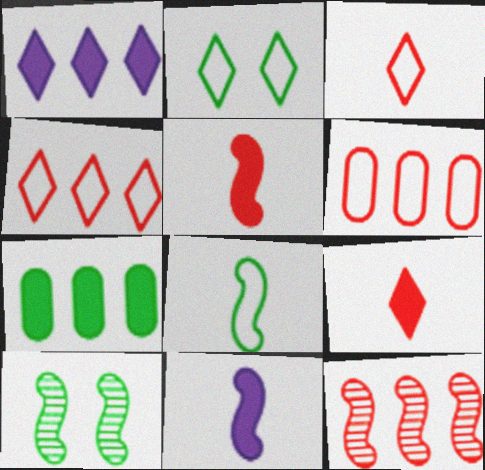[]